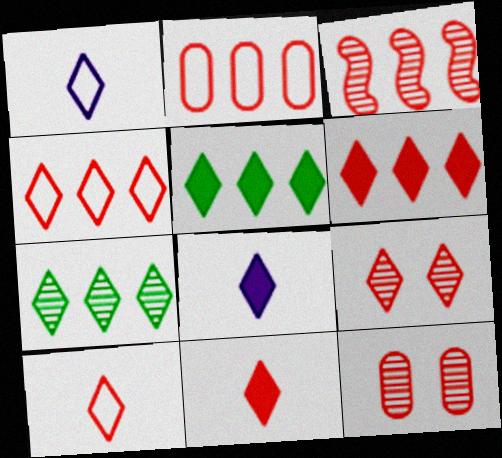[[1, 5, 9], 
[2, 3, 6], 
[4, 9, 11], 
[6, 9, 10]]